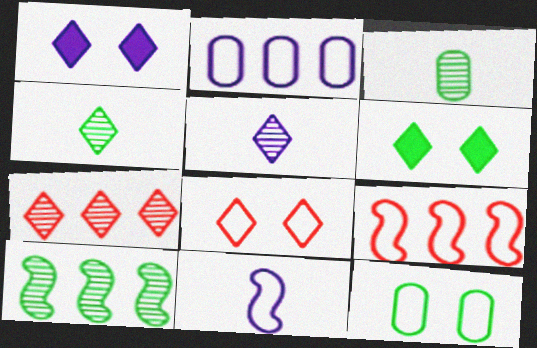[[1, 3, 9]]